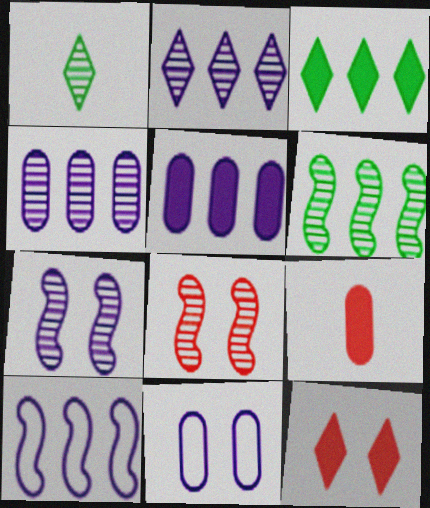[[1, 4, 8], 
[2, 5, 10]]